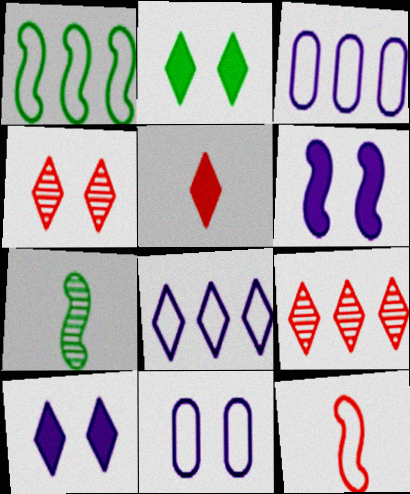[]